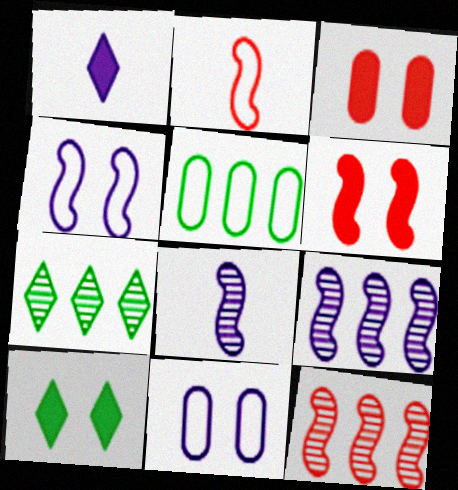[[1, 9, 11], 
[2, 6, 12]]